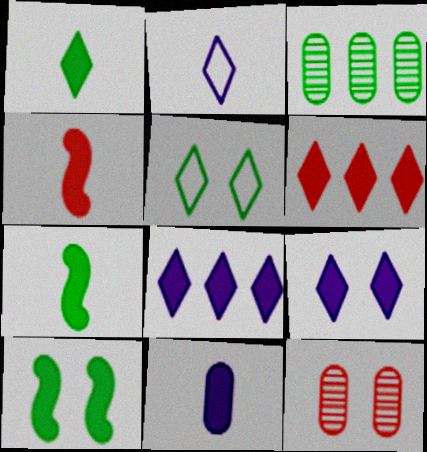[[1, 4, 11], 
[1, 6, 9], 
[3, 5, 7], 
[6, 10, 11]]